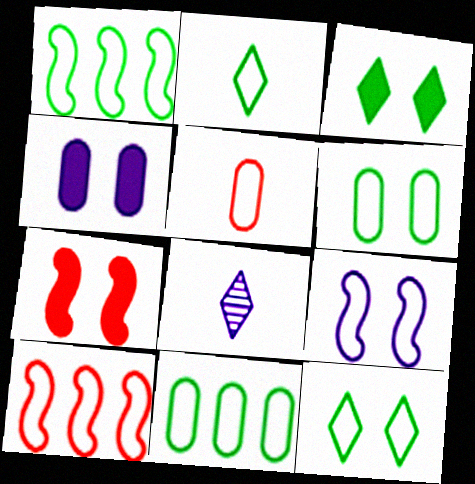[[1, 2, 6], 
[3, 4, 7], 
[7, 8, 11]]